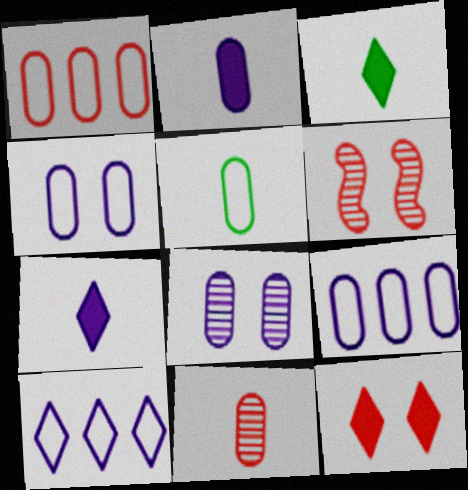[[1, 4, 5], 
[2, 5, 11], 
[2, 8, 9], 
[3, 6, 9]]